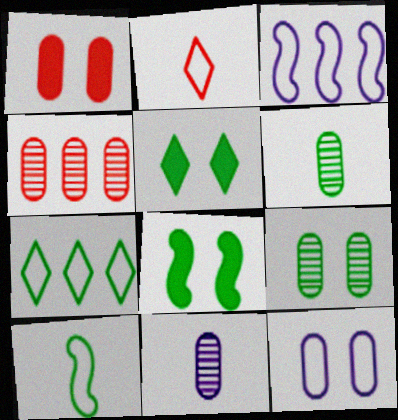[[1, 9, 12], 
[4, 9, 11], 
[6, 7, 8]]